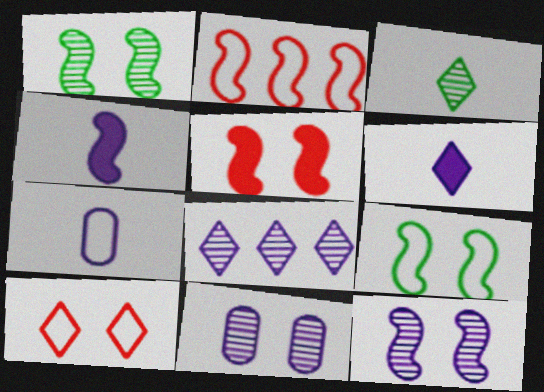[[1, 2, 4], 
[5, 9, 12]]